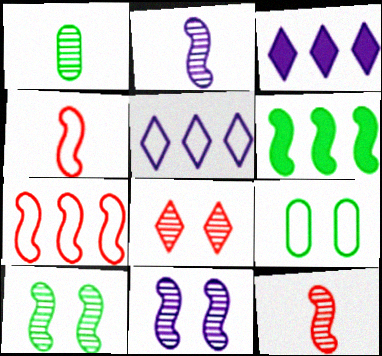[[3, 9, 12], 
[4, 5, 9], 
[4, 6, 11]]